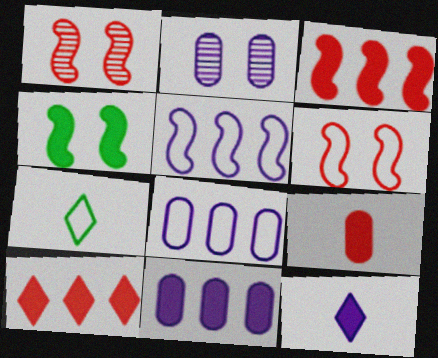[[1, 7, 11], 
[2, 3, 7], 
[2, 5, 12], 
[6, 7, 8]]